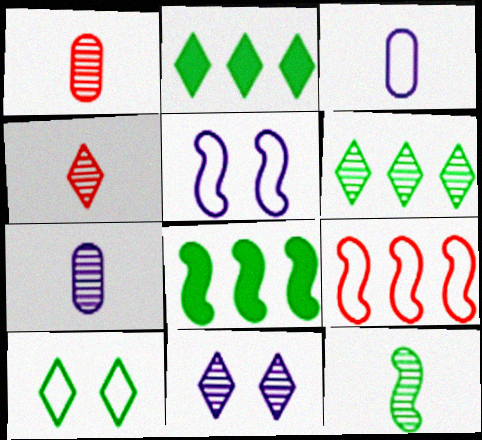[[1, 2, 5], 
[3, 9, 10], 
[4, 6, 11], 
[4, 7, 12]]